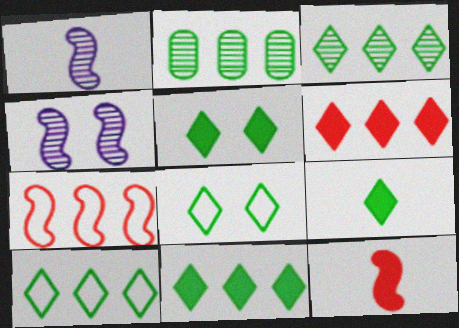[[3, 8, 9], 
[3, 10, 11], 
[5, 9, 11]]